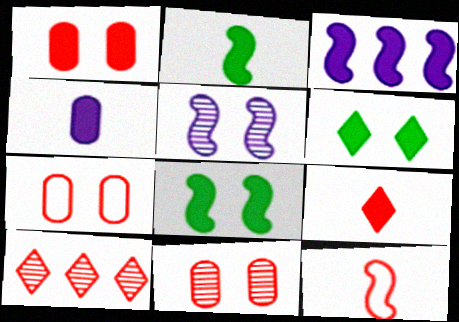[[1, 7, 11], 
[1, 10, 12], 
[2, 4, 9], 
[5, 6, 7]]